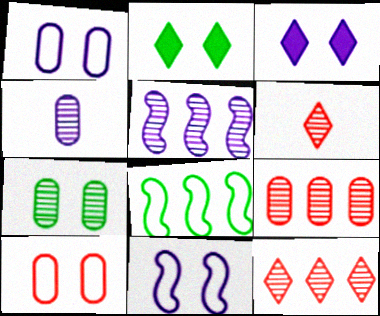[[4, 7, 9], 
[5, 6, 7]]